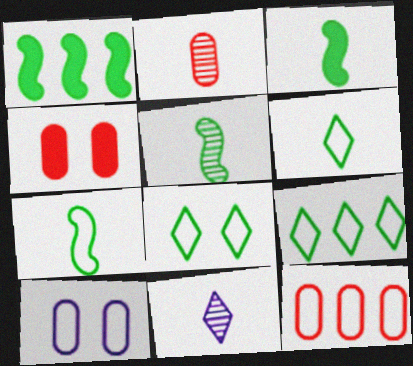[[2, 4, 12], 
[2, 5, 11], 
[3, 5, 7], 
[6, 8, 9]]